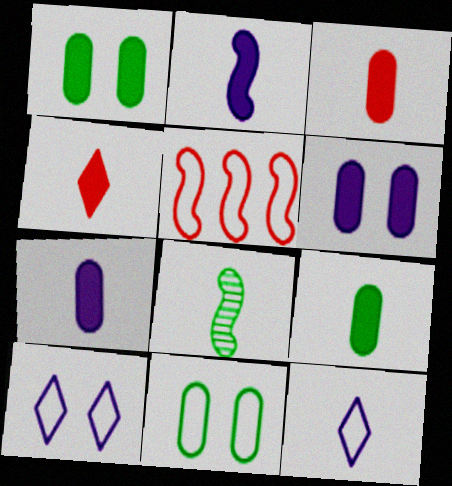[[2, 4, 9], 
[3, 7, 9], 
[3, 8, 12], 
[5, 11, 12]]